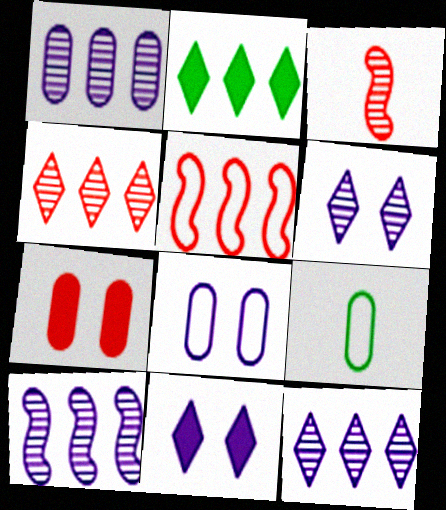[[1, 2, 5], 
[1, 7, 9], 
[1, 10, 12], 
[2, 3, 8]]